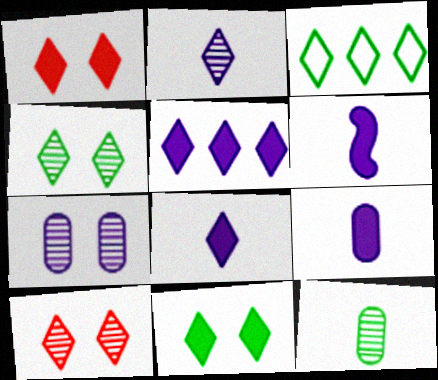[[1, 2, 3], 
[3, 8, 10], 
[6, 8, 9]]